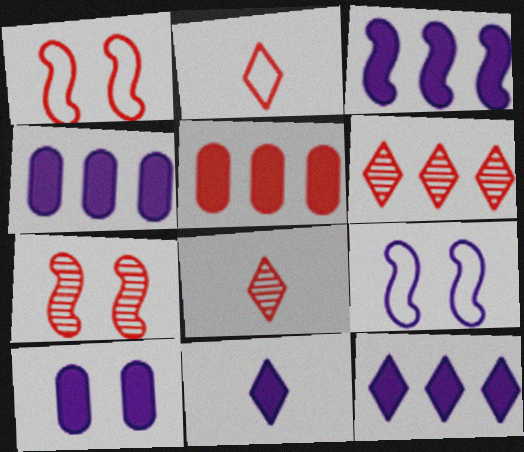[[1, 5, 8], 
[2, 5, 7], 
[3, 4, 12], 
[3, 10, 11]]